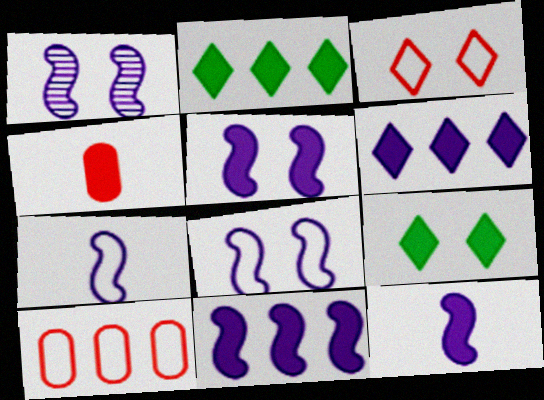[[1, 5, 8], 
[1, 7, 11], 
[2, 4, 5], 
[4, 9, 11], 
[5, 11, 12]]